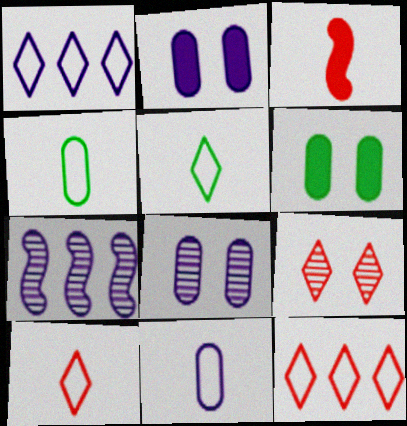[[6, 7, 10]]